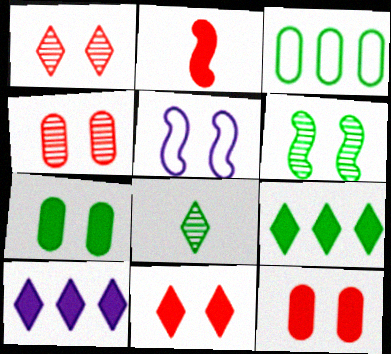[[1, 5, 7], 
[2, 7, 10]]